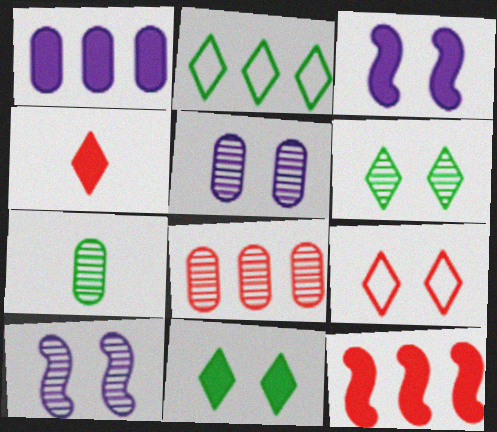[[5, 7, 8]]